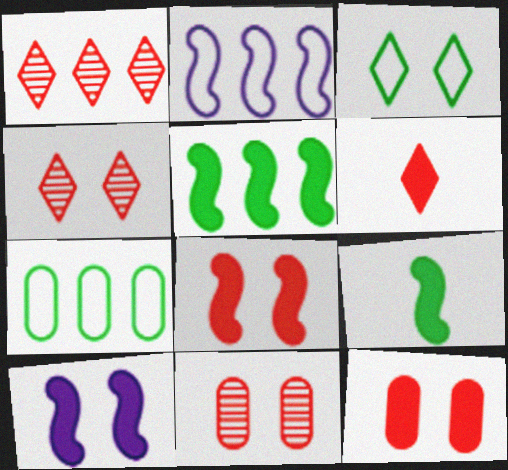[[3, 10, 11]]